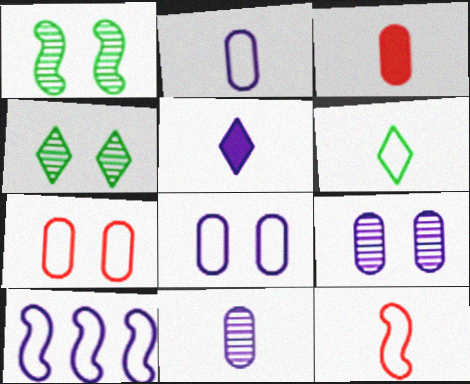[[2, 6, 12], 
[3, 4, 10], 
[5, 9, 10], 
[6, 7, 10]]